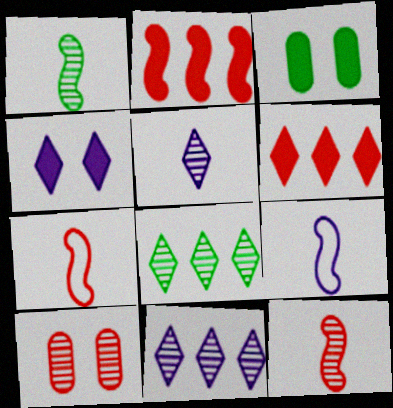[[1, 10, 11], 
[3, 7, 11], 
[6, 7, 10]]